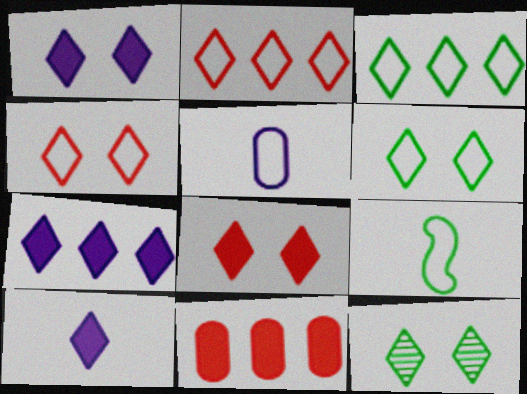[[1, 4, 12], 
[1, 7, 10], 
[2, 10, 12]]